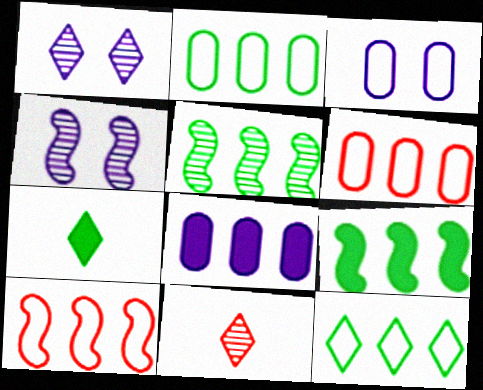[[3, 9, 11], 
[4, 6, 7]]